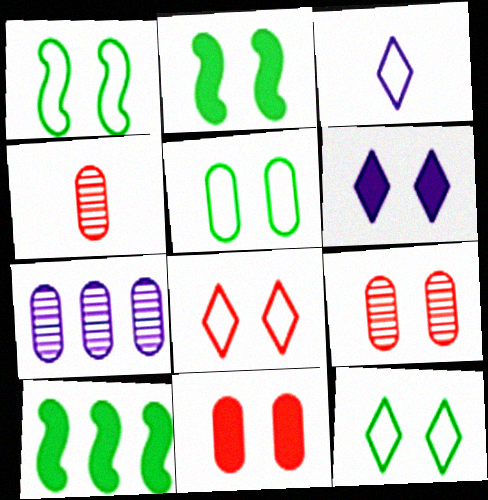[[1, 5, 12], 
[1, 6, 9], 
[2, 6, 11], 
[3, 9, 10]]